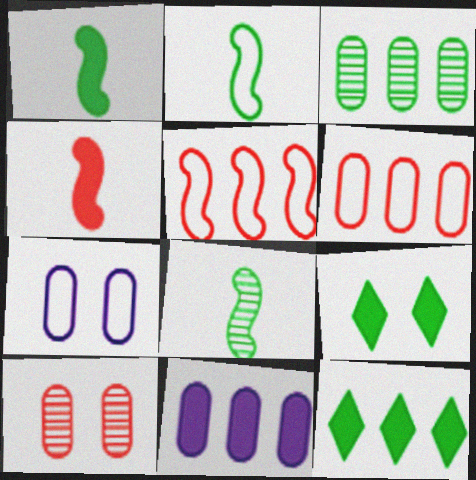[[1, 2, 8], 
[2, 3, 9], 
[3, 6, 11], 
[4, 9, 11]]